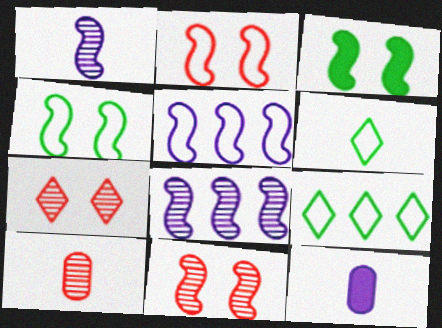[[9, 11, 12]]